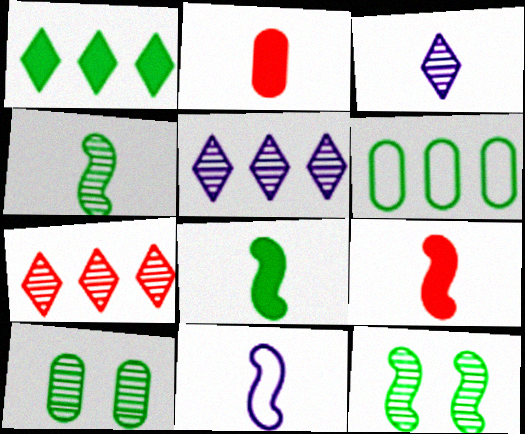[[4, 9, 11]]